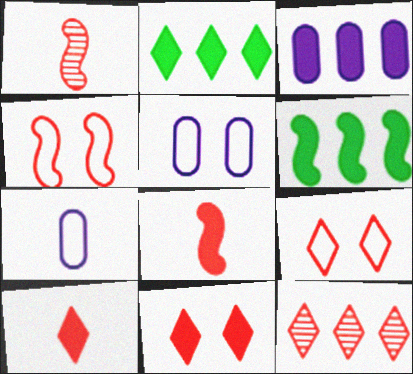[[1, 2, 5], 
[9, 10, 12]]